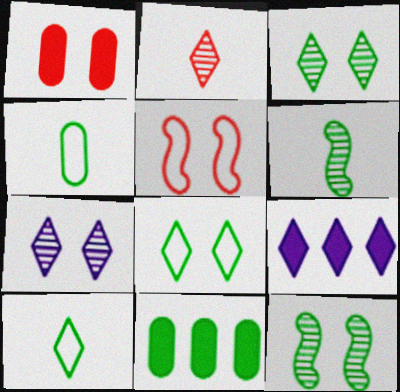[[2, 8, 9], 
[6, 8, 11], 
[10, 11, 12]]